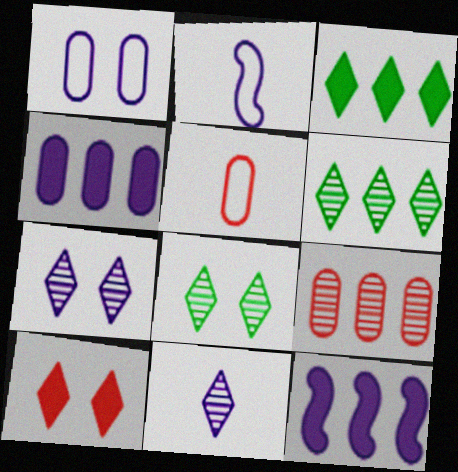[[1, 11, 12], 
[2, 4, 7], 
[5, 8, 12]]